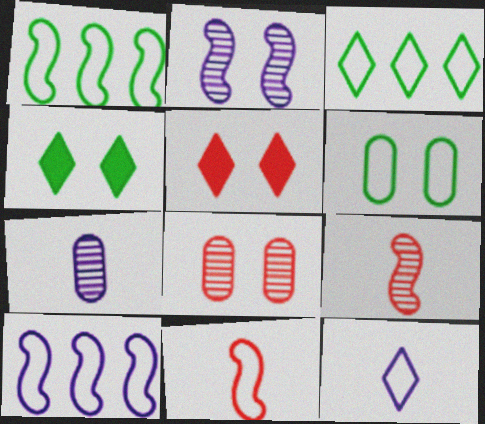[[1, 5, 7], 
[2, 5, 6]]